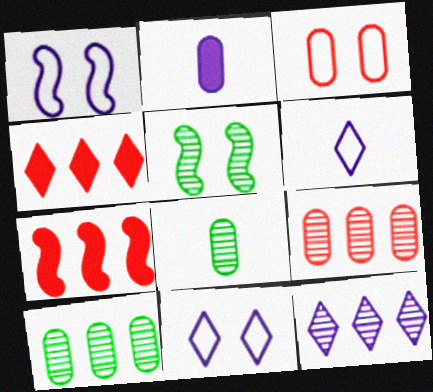[[1, 2, 12], 
[1, 4, 8], 
[2, 3, 10], 
[7, 8, 11]]